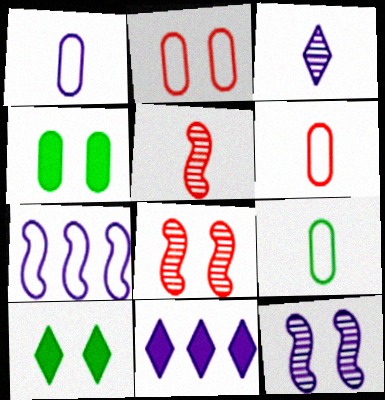[[1, 6, 9], 
[1, 11, 12], 
[2, 10, 12], 
[8, 9, 11]]